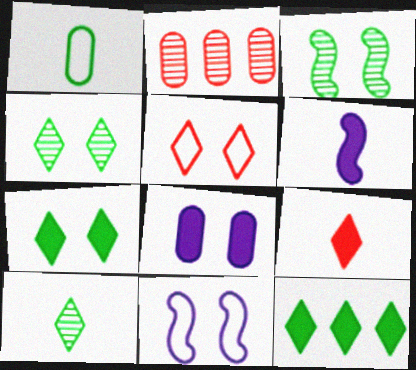[[1, 2, 8], 
[1, 3, 12], 
[3, 5, 8]]